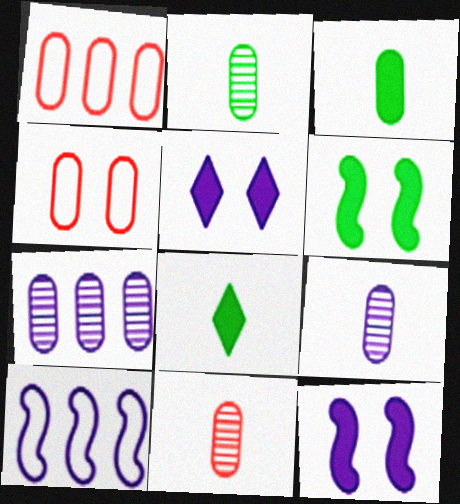[[2, 9, 11], 
[3, 4, 7], 
[5, 9, 10]]